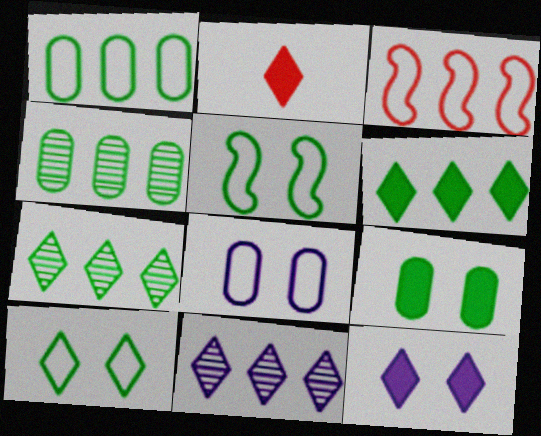[[2, 6, 12], 
[2, 10, 11]]